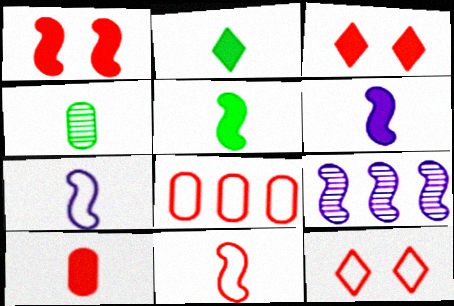[[2, 6, 10], 
[8, 11, 12]]